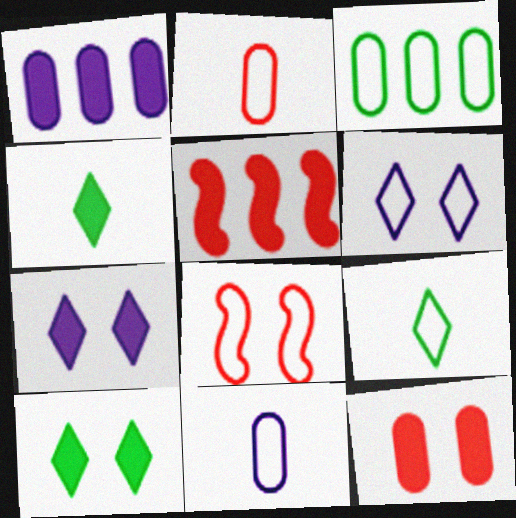[]